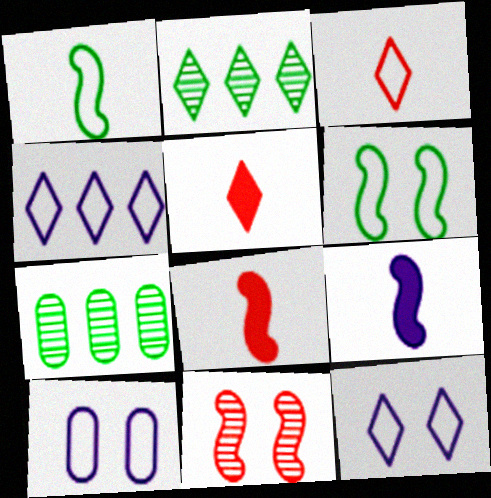[[2, 5, 12], 
[2, 8, 10], 
[7, 8, 12]]